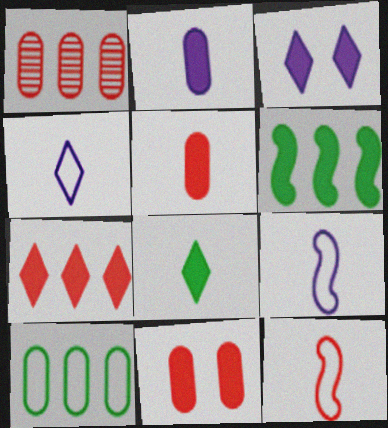[[3, 5, 6], 
[3, 7, 8]]